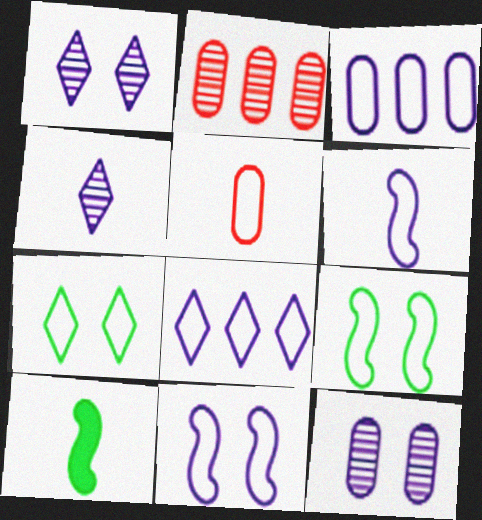[[4, 5, 10], 
[5, 8, 9]]